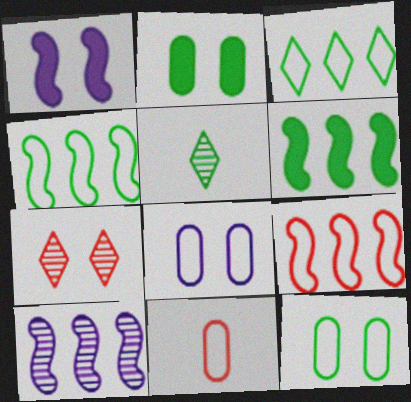[[1, 7, 12], 
[2, 4, 5], 
[5, 6, 12], 
[6, 9, 10]]